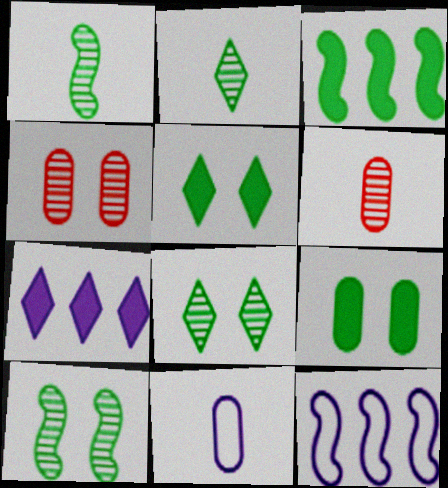[[5, 6, 12]]